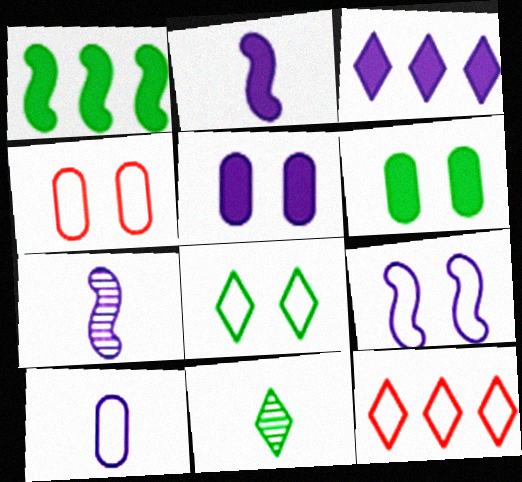[[2, 3, 5], 
[4, 8, 9], 
[6, 7, 12]]